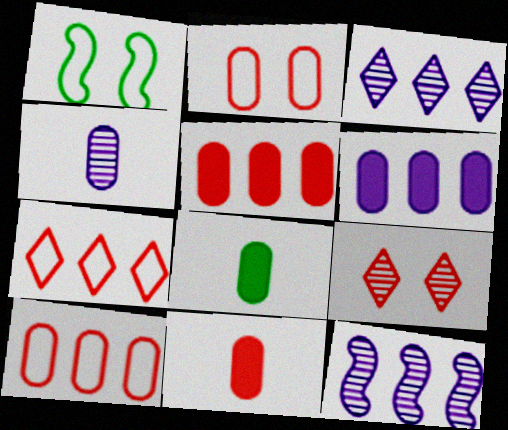[[1, 3, 11]]